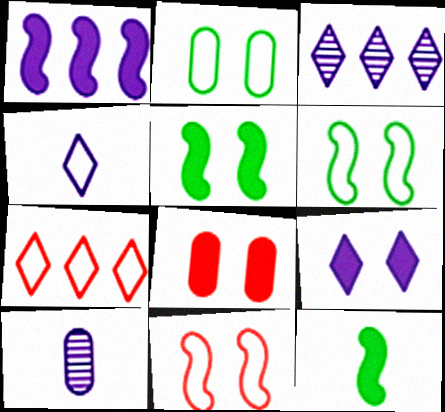[[3, 4, 9], 
[5, 7, 10], 
[5, 8, 9]]